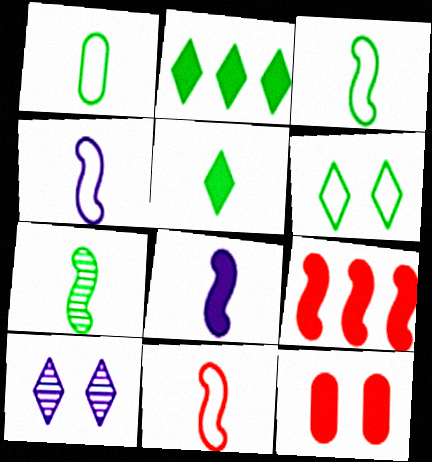[[1, 5, 7], 
[1, 9, 10], 
[2, 8, 12], 
[3, 4, 11], 
[7, 8, 11]]